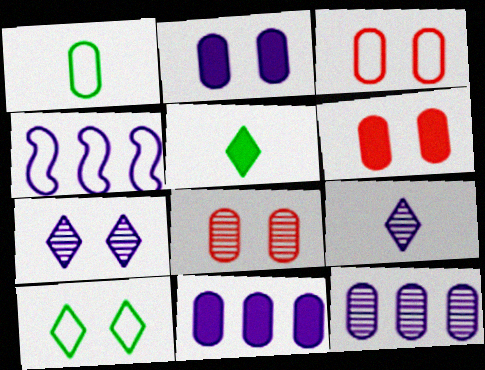[[1, 6, 12], 
[1, 8, 11], 
[2, 4, 9], 
[3, 6, 8], 
[4, 5, 8]]